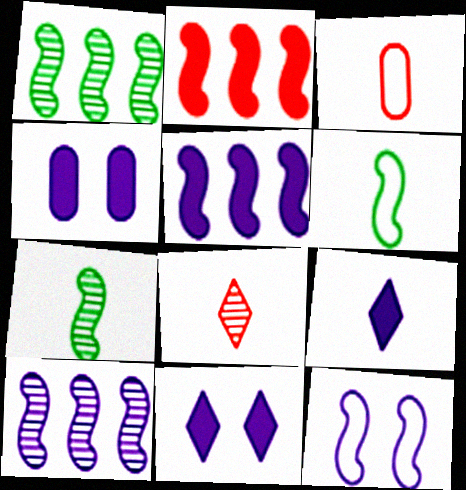[[1, 3, 11], 
[2, 7, 12], 
[3, 7, 9], 
[4, 5, 9]]